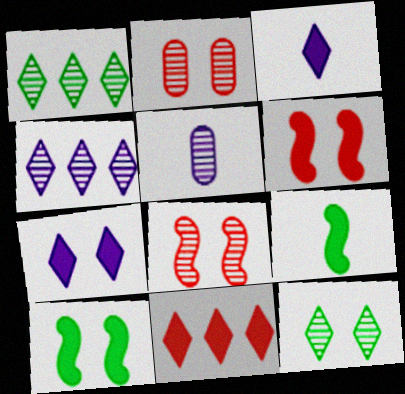[[1, 5, 8]]